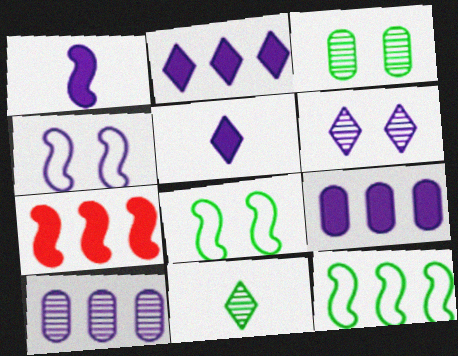[[4, 5, 10]]